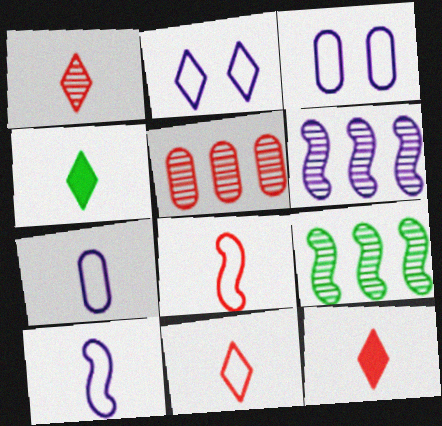[[1, 11, 12], 
[3, 9, 12]]